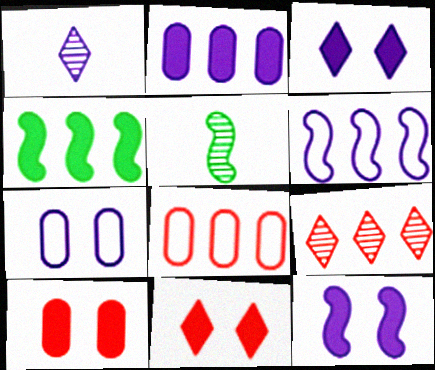[[3, 5, 8]]